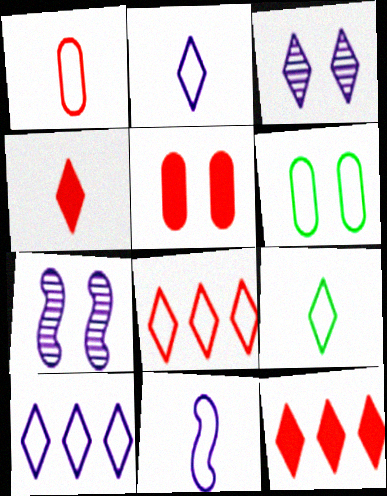[[1, 9, 11], 
[3, 9, 12], 
[6, 8, 11]]